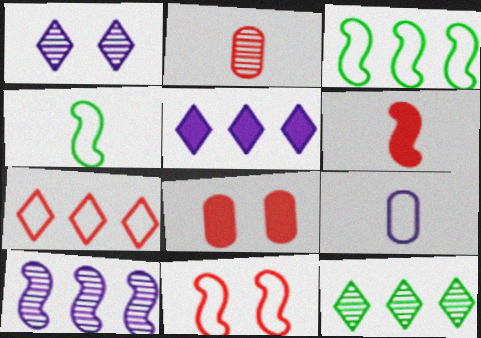[[5, 7, 12]]